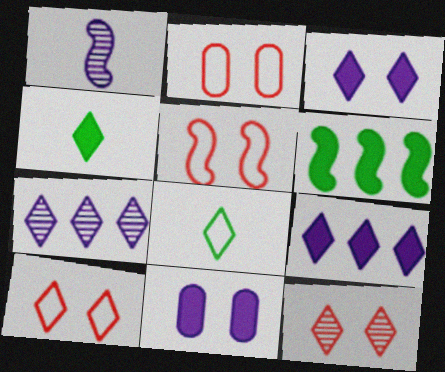[[1, 5, 6], 
[2, 5, 10], 
[4, 7, 10], 
[8, 9, 12]]